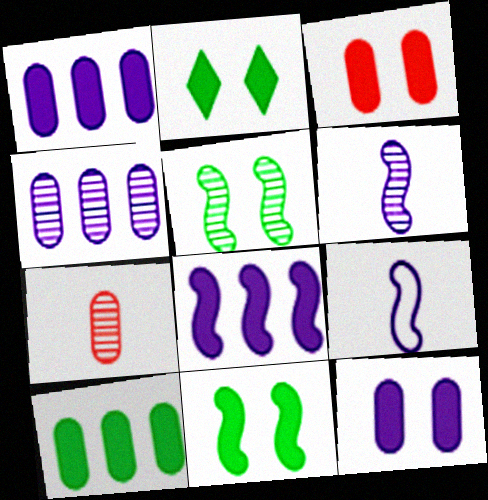[]